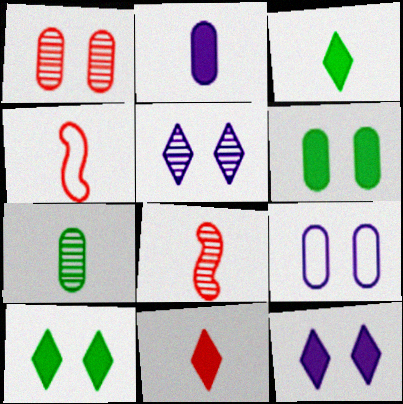[[1, 6, 9]]